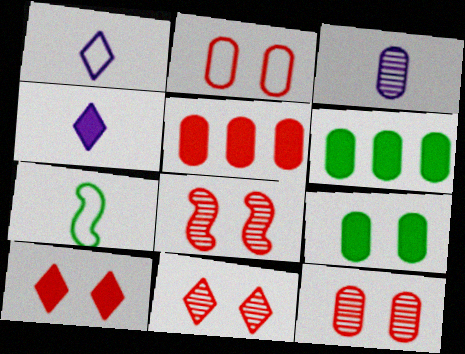[[1, 6, 8], 
[2, 3, 6], 
[2, 8, 10], 
[8, 11, 12]]